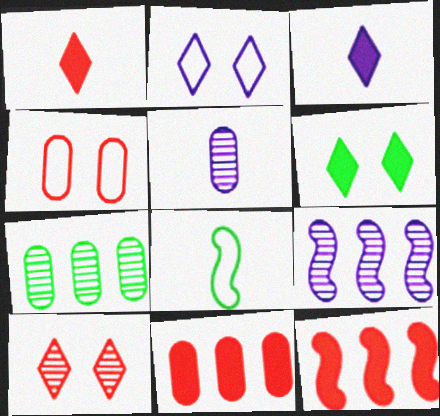[[1, 5, 8], 
[2, 6, 10], 
[6, 7, 8]]